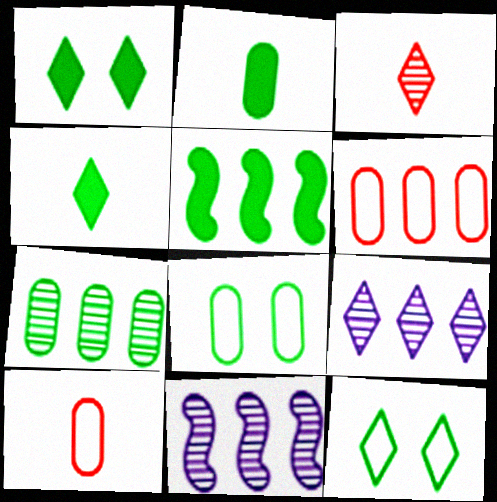[[1, 2, 5], 
[1, 10, 11], 
[2, 7, 8], 
[5, 6, 9]]